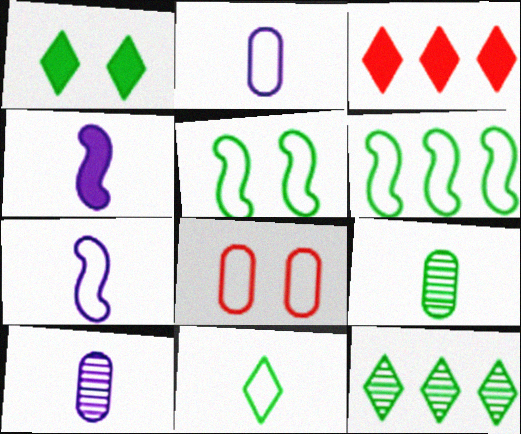[[1, 6, 9], 
[1, 11, 12], 
[3, 5, 10], 
[4, 8, 12]]